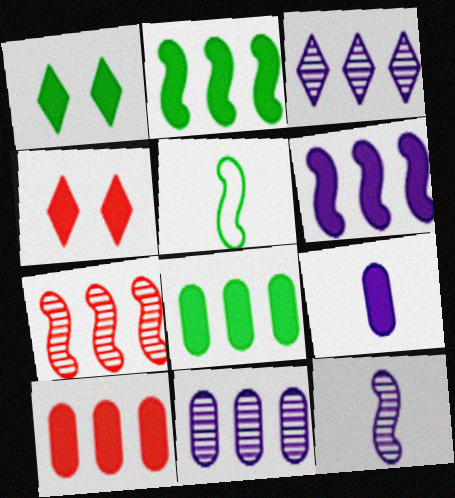[[2, 4, 9], 
[4, 5, 11]]